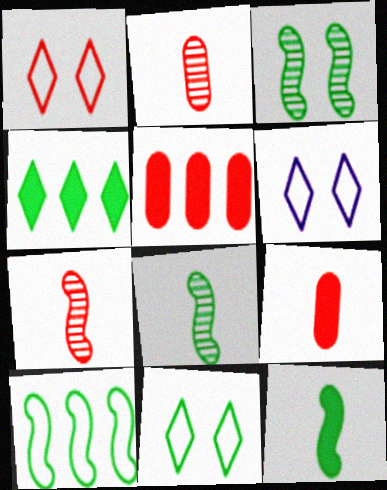[[1, 5, 7], 
[1, 6, 11], 
[3, 10, 12], 
[5, 6, 8]]